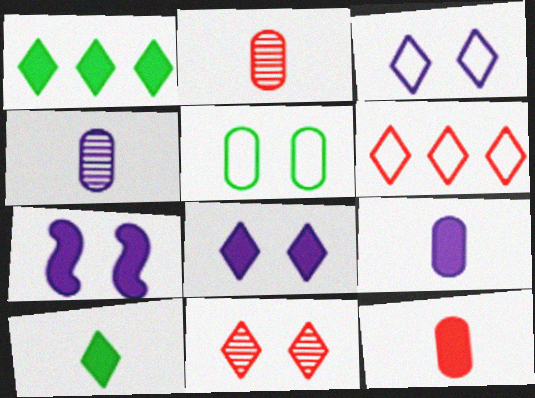[[1, 7, 12], 
[5, 7, 11]]